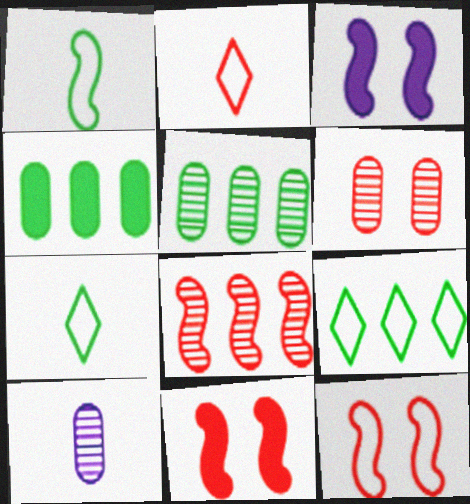[[1, 3, 8], 
[2, 3, 5], 
[5, 6, 10], 
[9, 10, 11]]